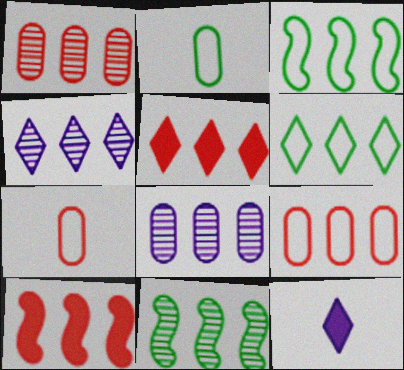[[1, 4, 11], 
[3, 5, 8], 
[4, 5, 6], 
[6, 8, 10]]